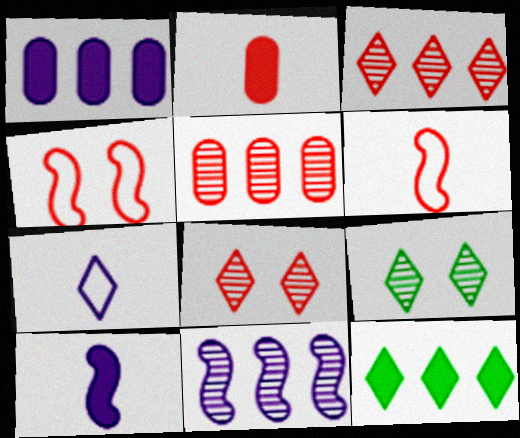[[1, 6, 9], 
[2, 3, 4], 
[7, 8, 12]]